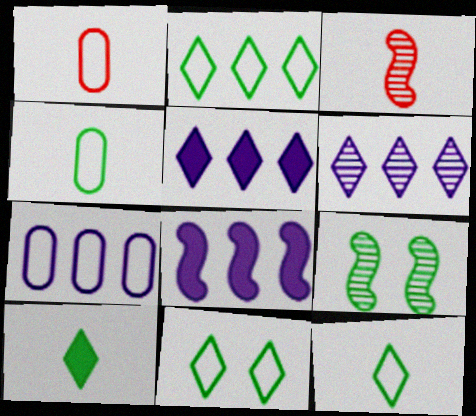[[1, 5, 9], 
[2, 11, 12], 
[6, 7, 8]]